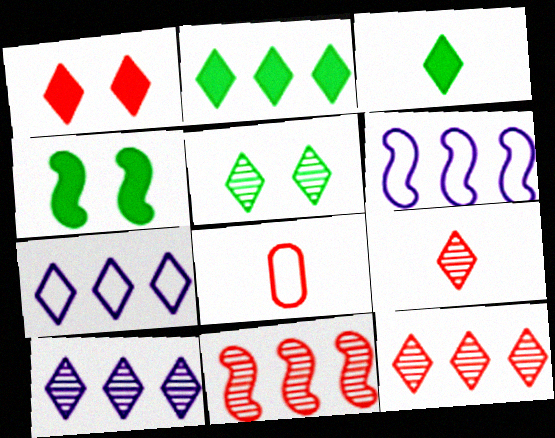[[1, 8, 11], 
[2, 7, 12], 
[4, 8, 10], 
[5, 9, 10]]